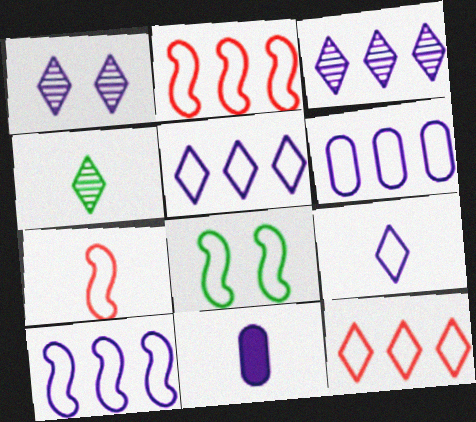[[1, 10, 11], 
[4, 7, 11], 
[5, 6, 10], 
[7, 8, 10]]